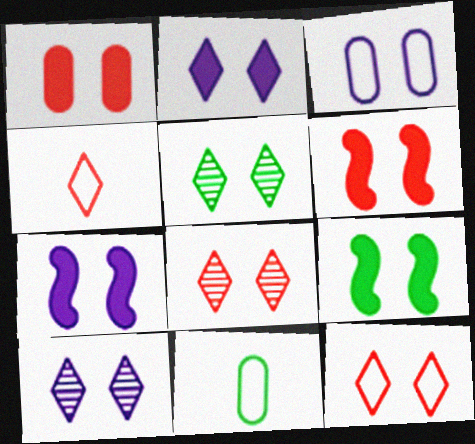[[1, 2, 9], 
[2, 5, 12], 
[3, 5, 6], 
[3, 7, 10], 
[3, 8, 9], 
[5, 8, 10], 
[6, 7, 9]]